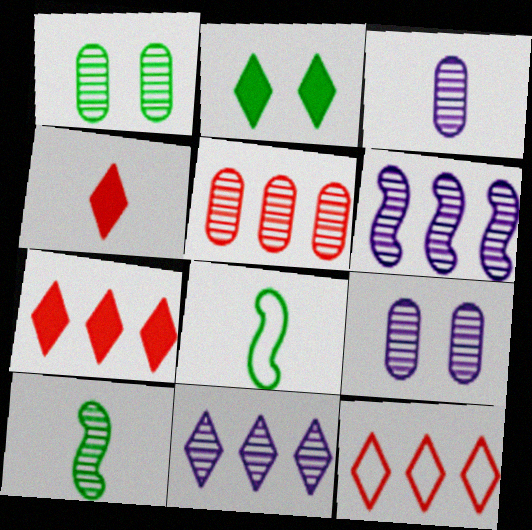[[1, 3, 5], 
[3, 4, 8], 
[7, 8, 9]]